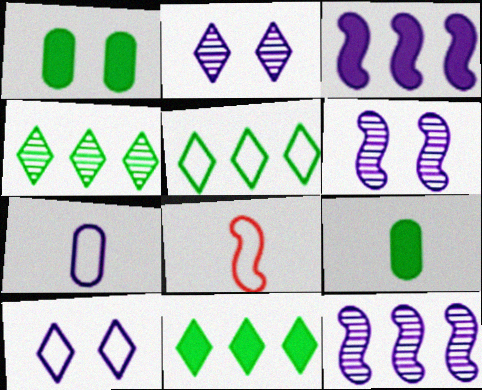[[2, 3, 7], 
[4, 5, 11]]